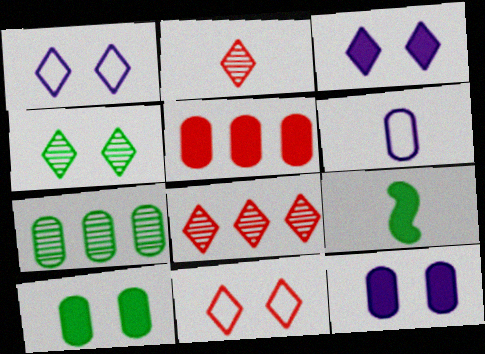[[2, 6, 9], 
[3, 4, 11], 
[3, 5, 9]]